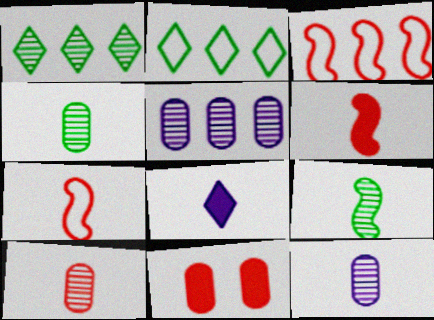[[4, 7, 8], 
[4, 10, 12]]